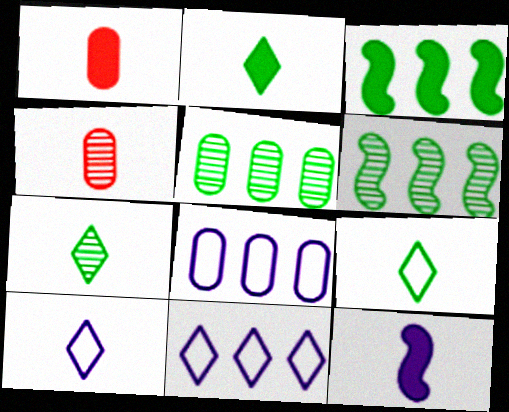[[1, 2, 12], 
[2, 7, 9], 
[4, 9, 12]]